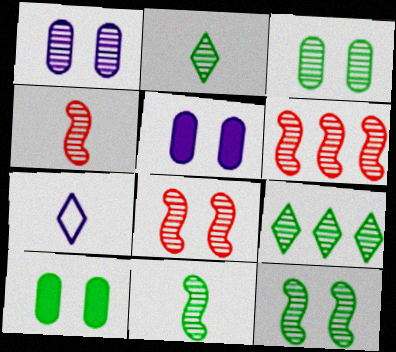[[1, 2, 6], 
[1, 4, 9], 
[3, 9, 11], 
[4, 6, 8], 
[6, 7, 10]]